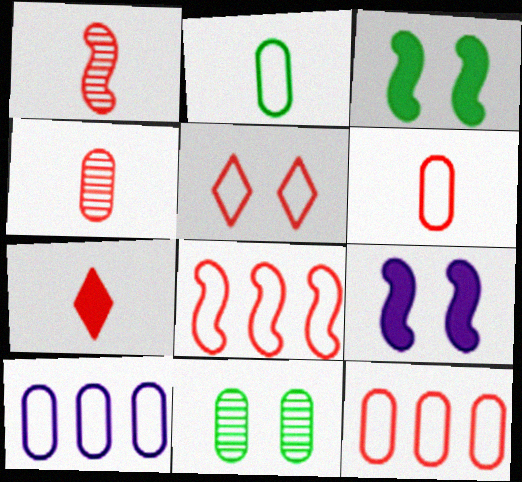[[1, 6, 7], 
[5, 6, 8], 
[5, 9, 11]]